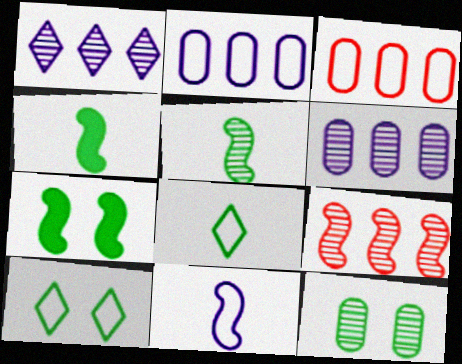[[3, 10, 11], 
[7, 9, 11], 
[7, 10, 12]]